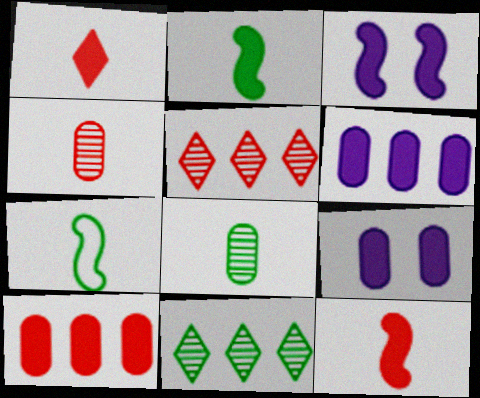[[5, 7, 9]]